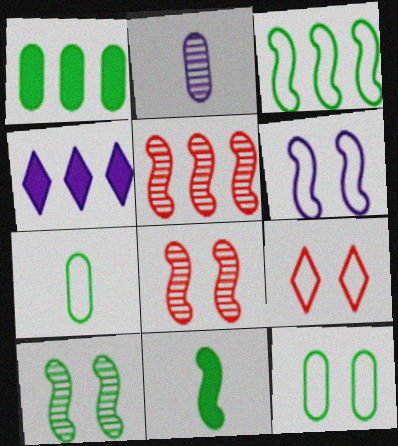[[2, 4, 6], 
[3, 10, 11], 
[4, 7, 8], 
[5, 6, 11], 
[6, 9, 12]]